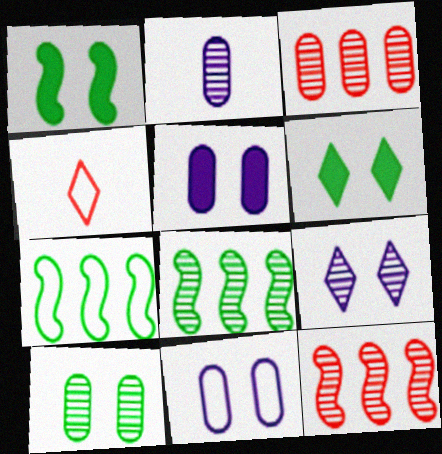[[2, 3, 10], 
[4, 5, 8], 
[4, 7, 11]]